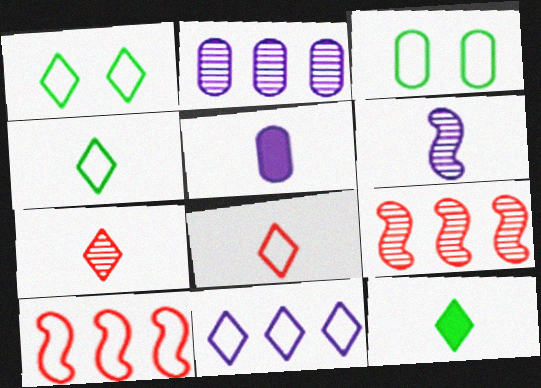[[1, 5, 9], 
[1, 8, 11]]